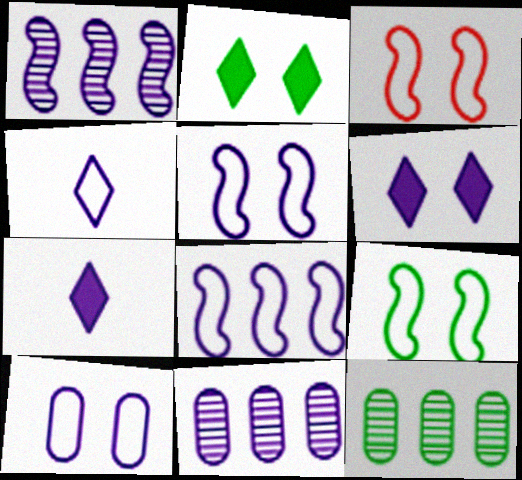[[1, 7, 10], 
[3, 5, 9], 
[3, 7, 12], 
[4, 8, 10], 
[5, 7, 11]]